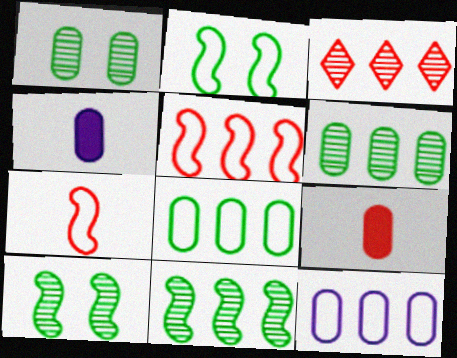[[1, 9, 12], 
[2, 3, 4]]